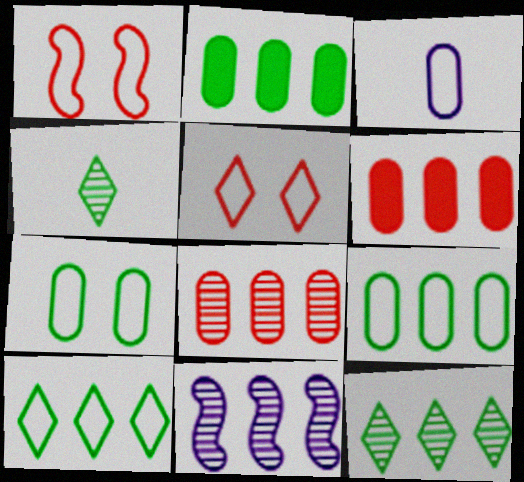[[1, 3, 10], 
[6, 10, 11], 
[8, 11, 12]]